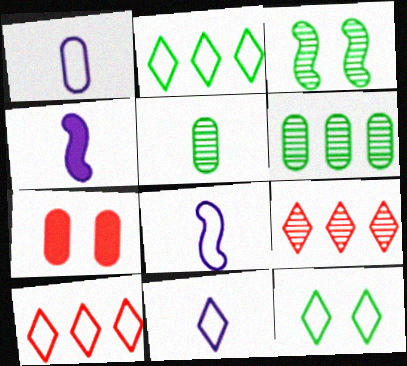[[1, 6, 7], 
[1, 8, 11], 
[10, 11, 12]]